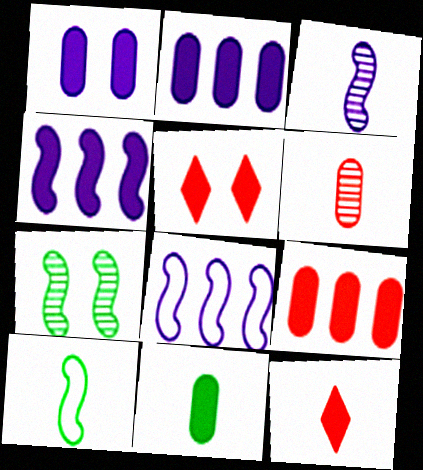[[1, 9, 11], 
[4, 5, 11]]